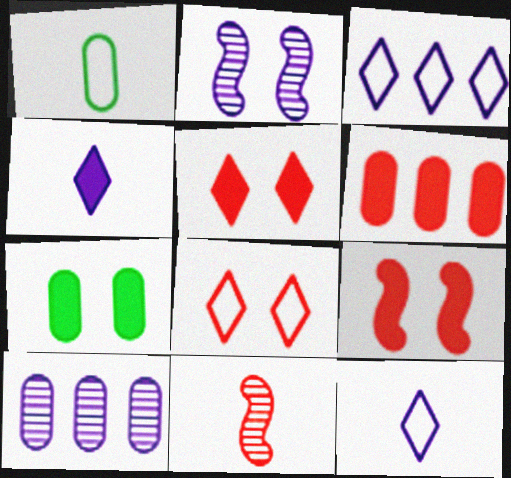[[1, 4, 11], 
[2, 7, 8], 
[3, 7, 11], 
[6, 8, 11]]